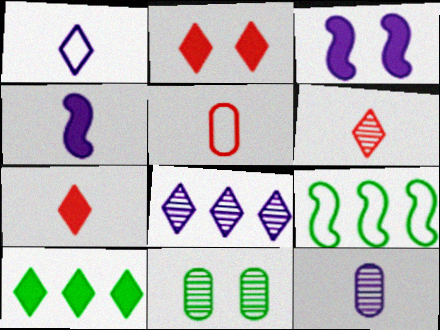[[1, 4, 12], 
[2, 9, 12]]